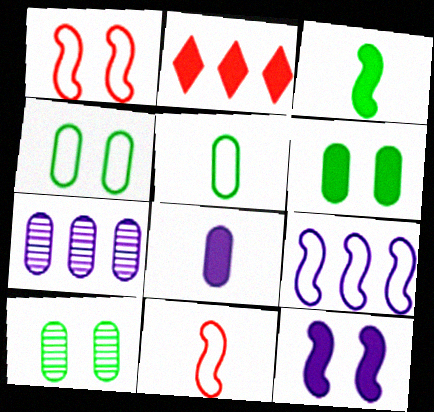[[4, 6, 10]]